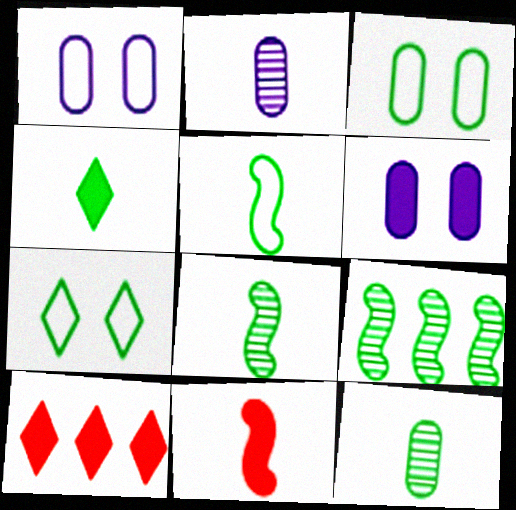[[1, 8, 10], 
[3, 4, 9], 
[4, 5, 12]]